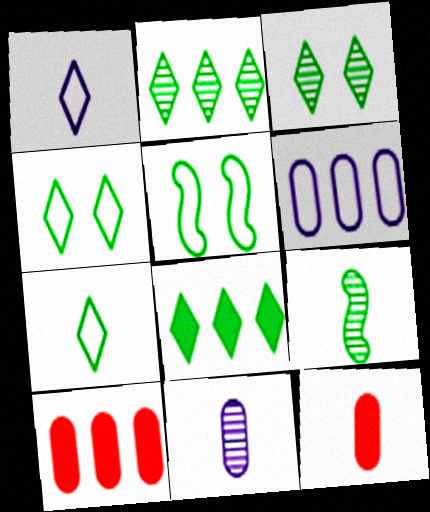[[1, 9, 12], 
[3, 7, 8]]